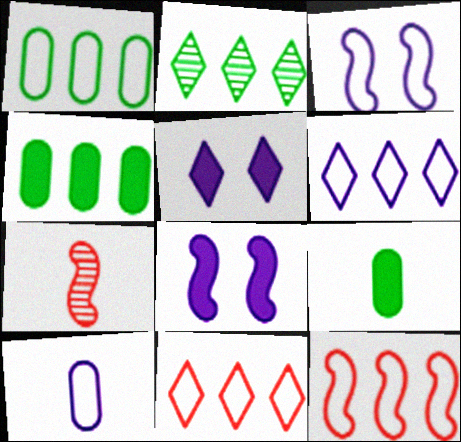[[1, 5, 7], 
[1, 6, 12], 
[3, 6, 10]]